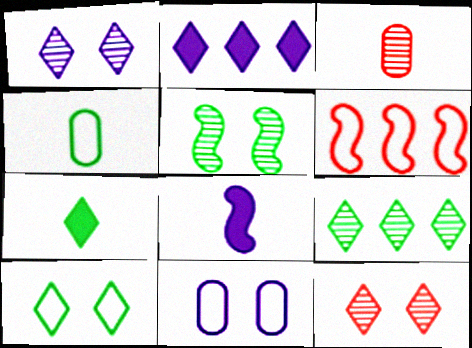[[5, 6, 8], 
[7, 9, 10]]